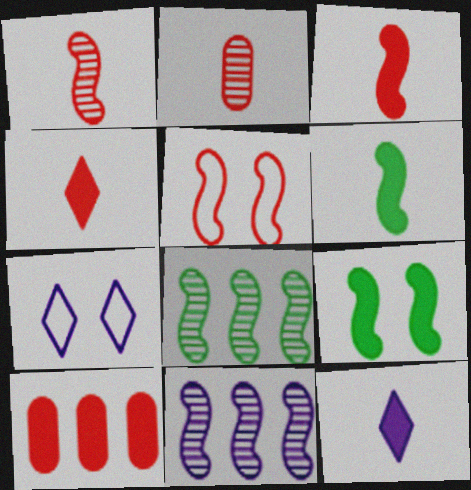[[5, 6, 11], 
[9, 10, 12]]